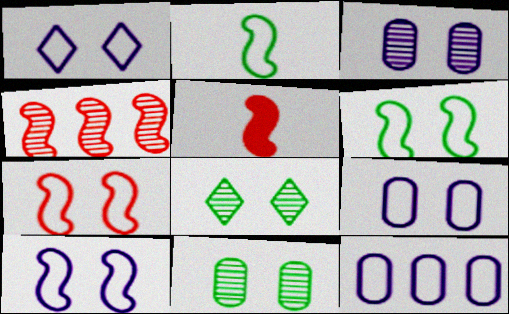[[1, 9, 10], 
[4, 5, 7], 
[5, 8, 12], 
[6, 7, 10]]